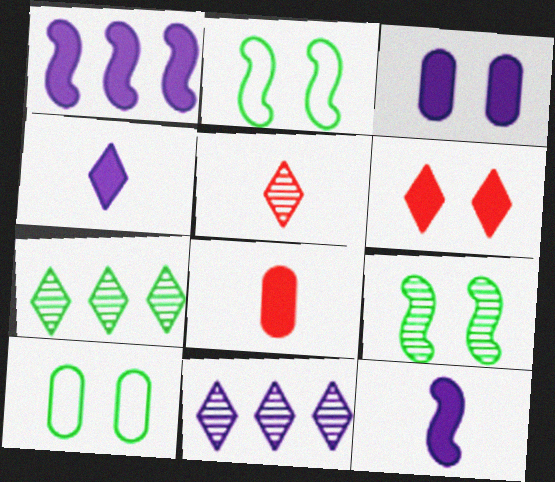[[1, 3, 4], 
[1, 5, 10], 
[2, 8, 11]]